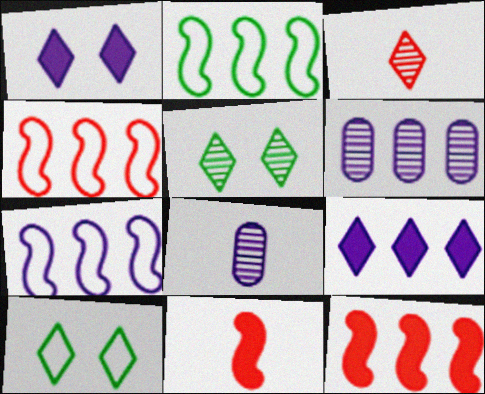[[1, 7, 8], 
[2, 4, 7], 
[3, 9, 10], 
[6, 7, 9], 
[6, 10, 11], 
[8, 10, 12]]